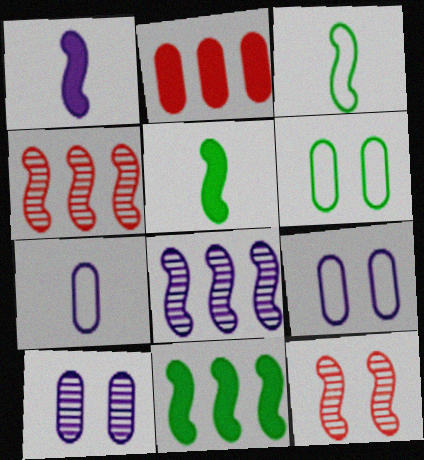[]